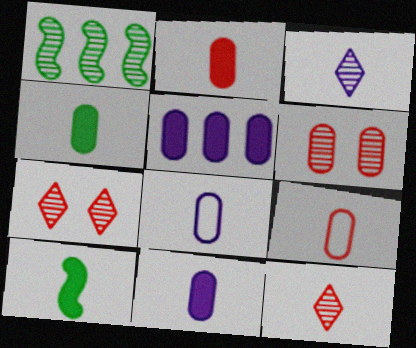[[1, 3, 6], 
[2, 4, 11], 
[3, 9, 10], 
[8, 10, 12]]